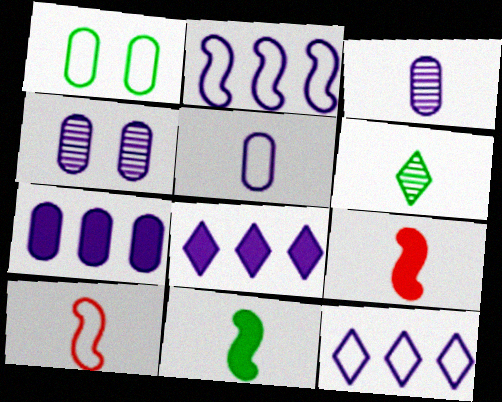[[1, 10, 12], 
[4, 5, 7], 
[5, 6, 9]]